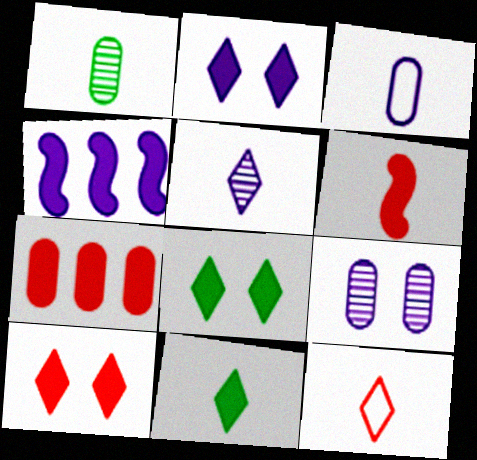[[2, 8, 10], 
[5, 11, 12], 
[6, 7, 10]]